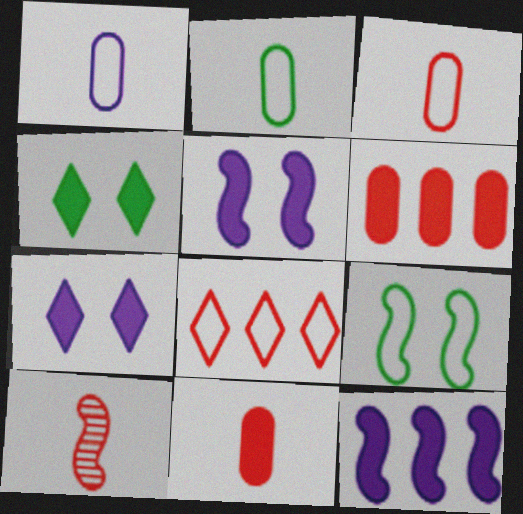[[1, 2, 3], 
[1, 8, 9], 
[4, 11, 12], 
[9, 10, 12]]